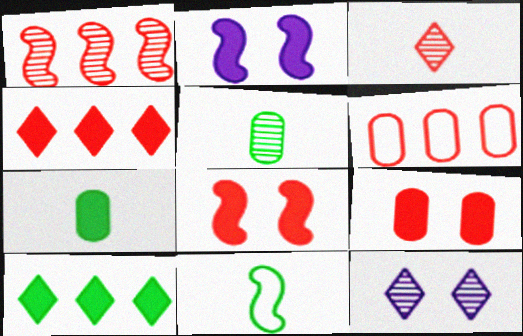[[1, 2, 11], 
[1, 4, 6], 
[1, 5, 12], 
[2, 4, 7], 
[3, 6, 8]]